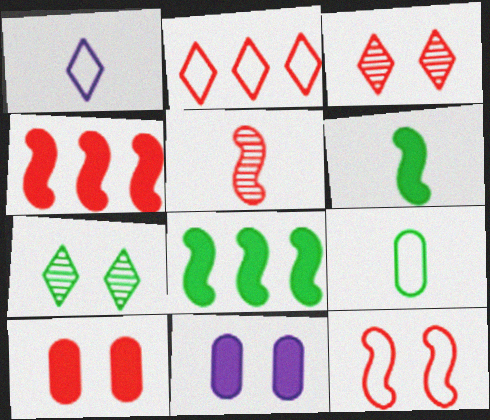[[2, 5, 10], 
[3, 10, 12], 
[4, 5, 12], 
[7, 8, 9], 
[7, 11, 12]]